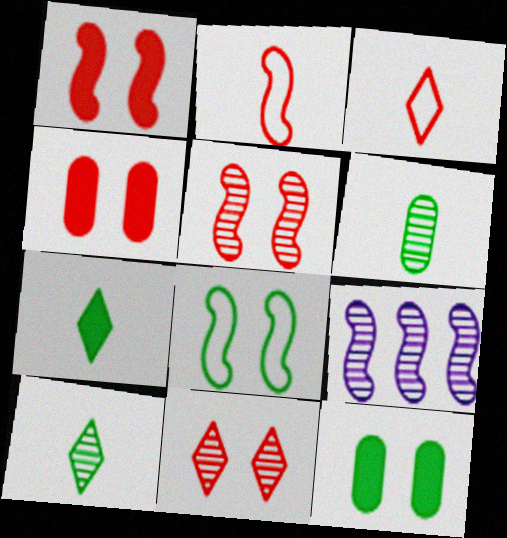[[3, 9, 12], 
[6, 9, 11]]